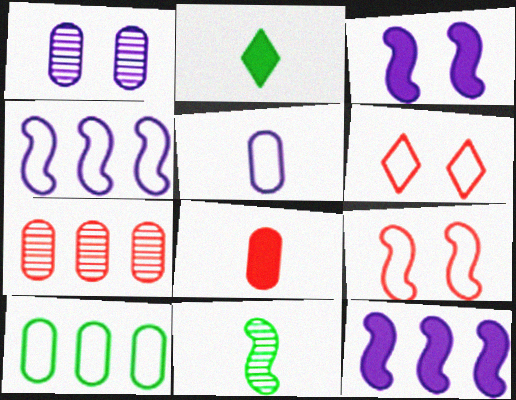[[1, 8, 10], 
[9, 11, 12]]